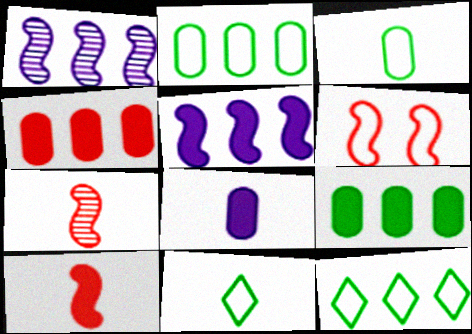[[1, 4, 12], 
[7, 8, 11]]